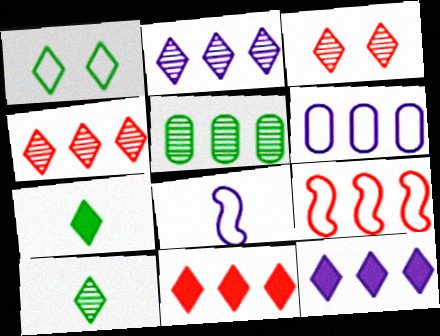[[2, 3, 10], 
[5, 9, 12]]